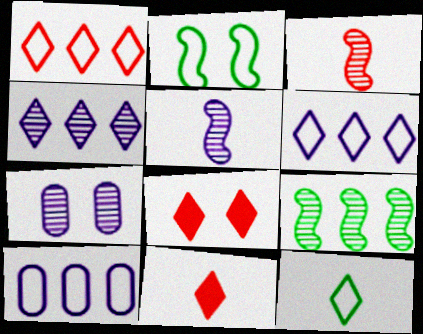[[2, 7, 8], 
[4, 5, 7], 
[4, 8, 12]]